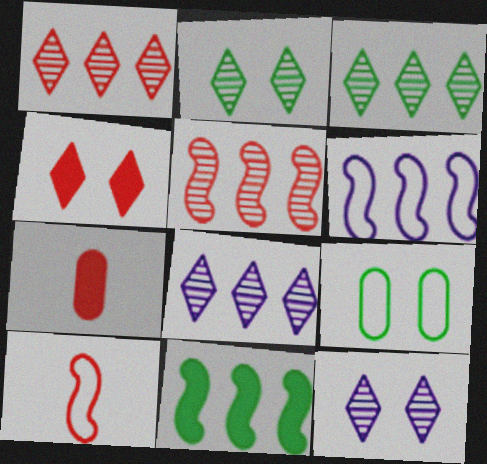[[1, 3, 8], 
[2, 6, 7], 
[5, 6, 11]]